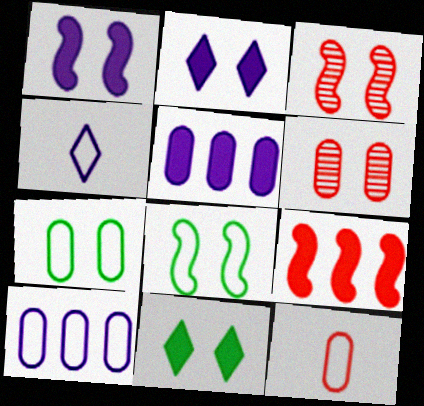[[1, 3, 8], 
[2, 3, 7], 
[2, 6, 8], 
[7, 10, 12]]